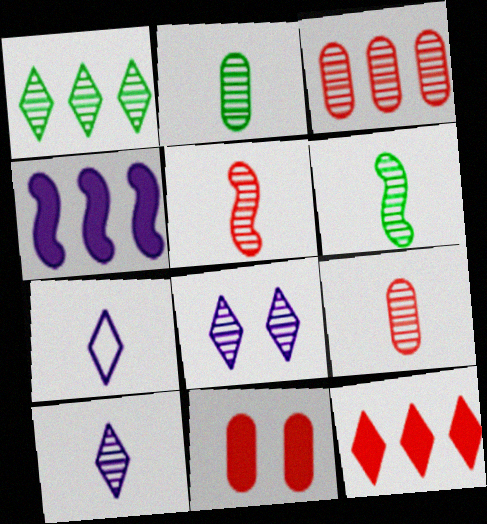[[2, 5, 10], 
[3, 6, 8], 
[6, 9, 10]]